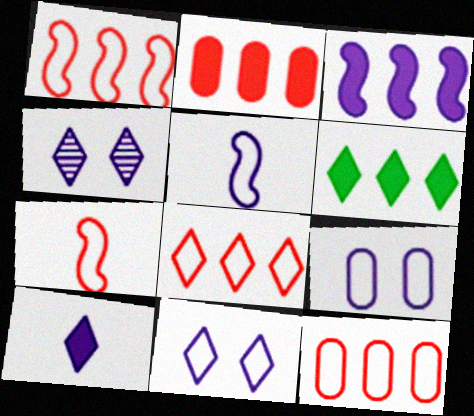[[1, 8, 12], 
[2, 3, 6]]